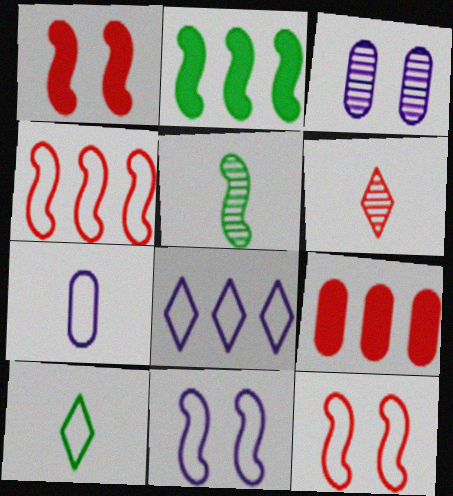[[6, 9, 12], 
[7, 8, 11]]